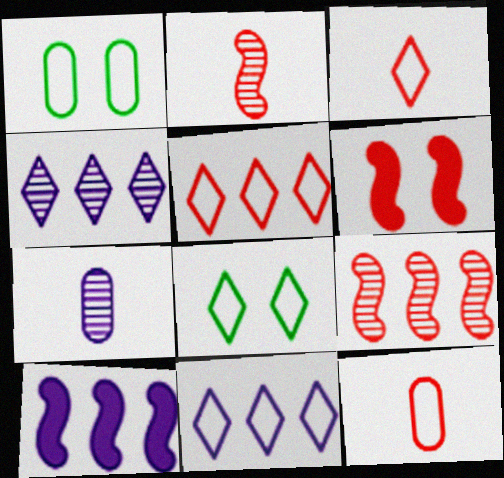[[3, 8, 11]]